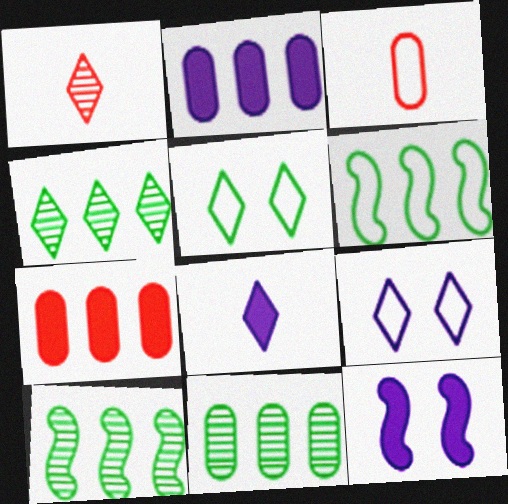[[2, 8, 12], 
[3, 4, 12], 
[3, 6, 9], 
[4, 10, 11]]